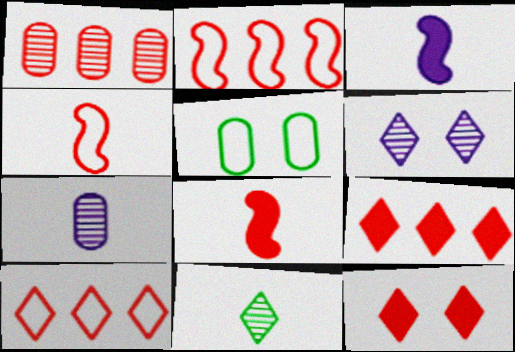[[1, 2, 9], 
[1, 4, 12]]